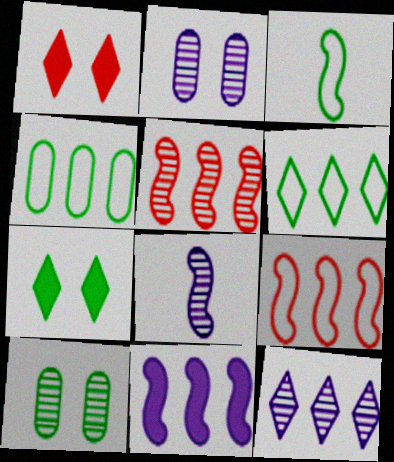[[1, 4, 8], 
[2, 8, 12]]